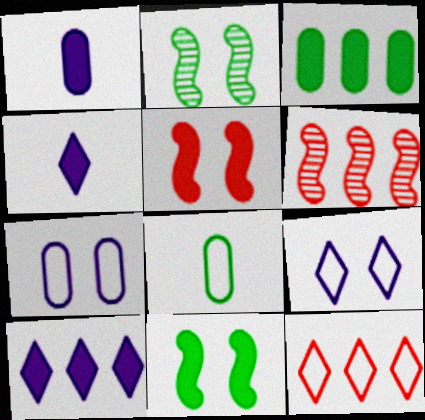[[1, 2, 12], 
[3, 4, 5]]